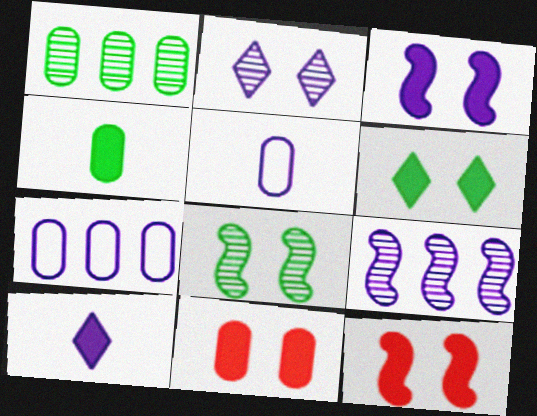[[1, 5, 11], 
[3, 6, 11]]